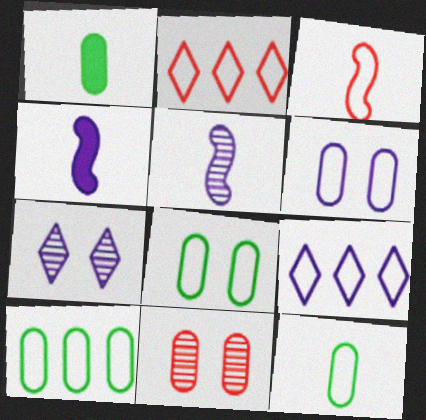[[3, 8, 9], 
[8, 10, 12]]